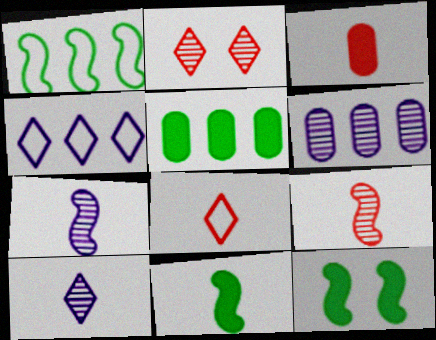[[3, 8, 9], 
[6, 8, 12]]